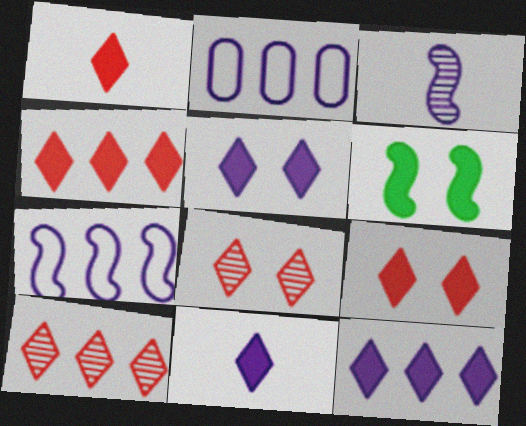[[1, 4, 9], 
[2, 3, 5], 
[5, 11, 12]]